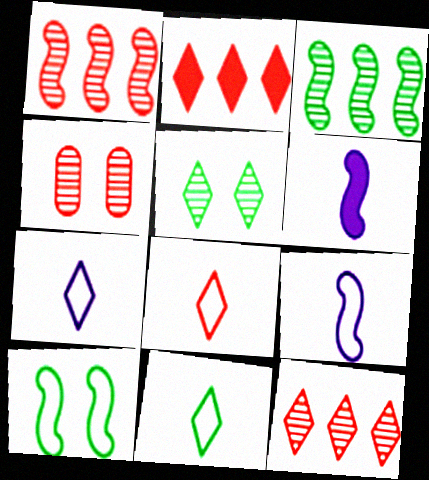[[1, 6, 10], 
[2, 5, 7], 
[7, 8, 11]]